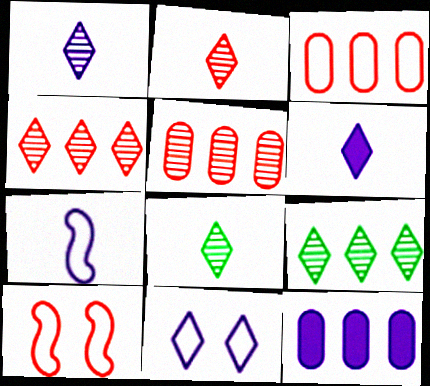[[1, 2, 8], 
[8, 10, 12]]